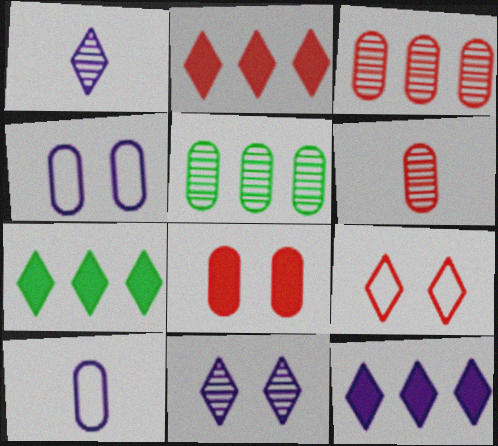[[1, 7, 9], 
[2, 7, 12], 
[5, 8, 10]]